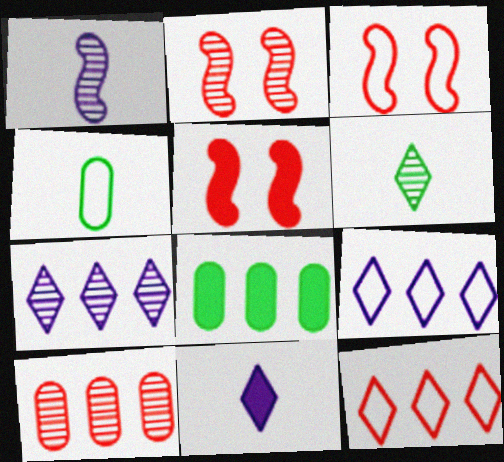[[2, 3, 5], 
[3, 4, 9], 
[4, 5, 7], 
[5, 8, 11]]